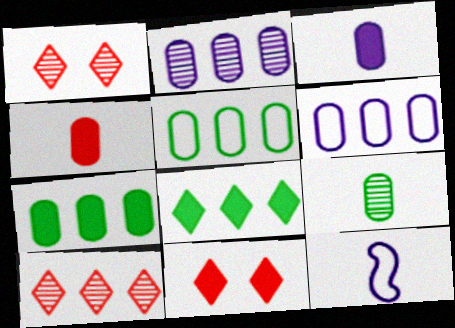[[1, 7, 12]]